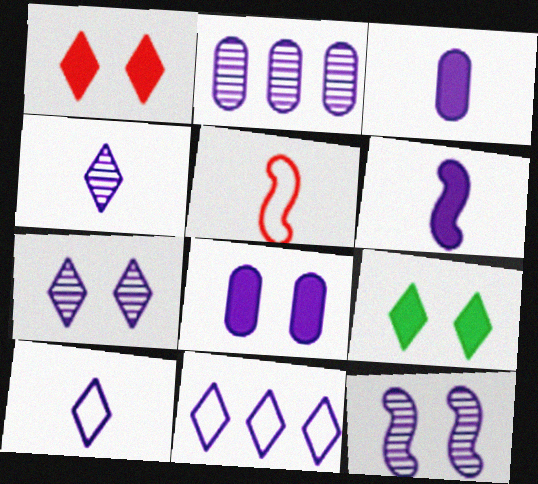[[2, 4, 12], 
[2, 5, 9], 
[3, 11, 12]]